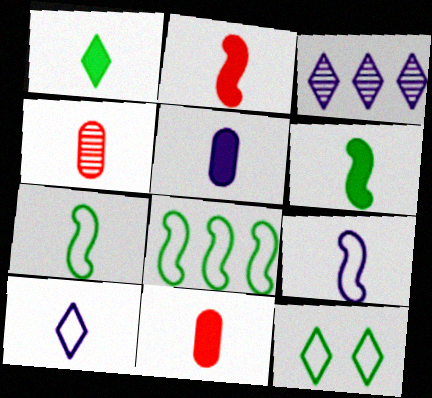[[1, 2, 5], 
[1, 4, 9], 
[4, 6, 10]]